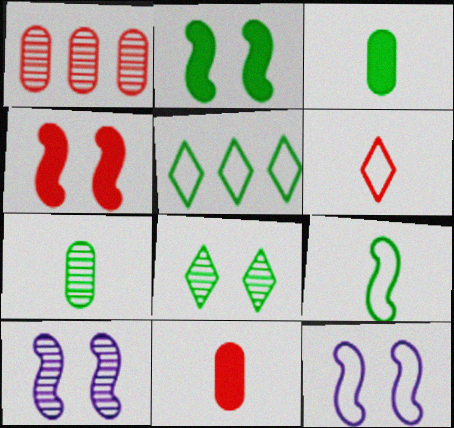[[1, 4, 6], 
[2, 5, 7], 
[5, 10, 11]]